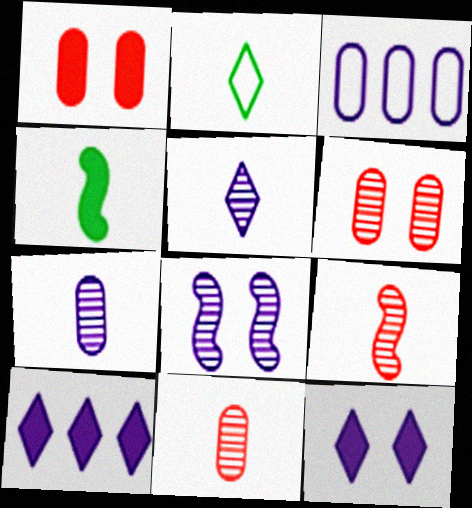[[1, 4, 10]]